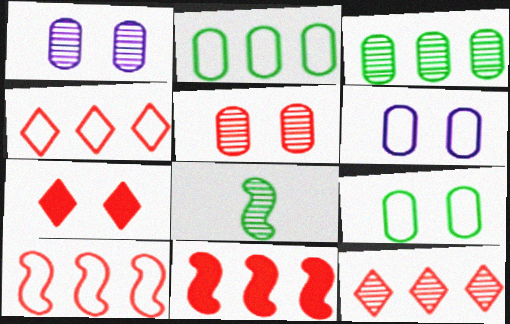[[1, 8, 12]]